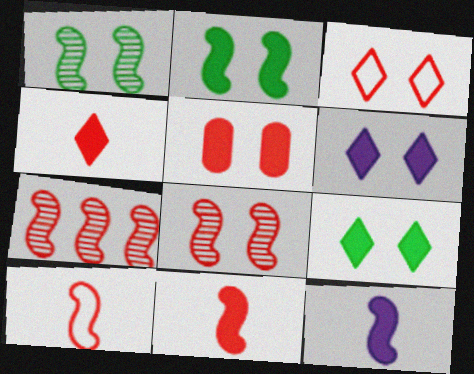[[2, 5, 6], 
[3, 5, 8]]